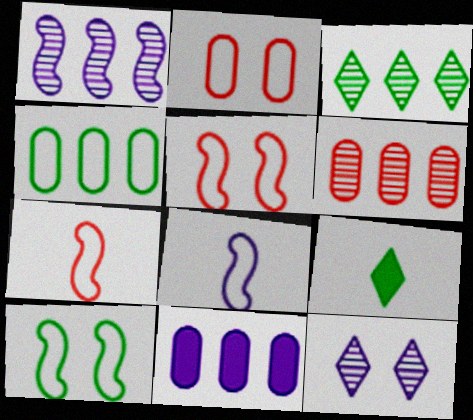[[1, 2, 9], 
[1, 3, 6], 
[4, 6, 11], 
[8, 11, 12]]